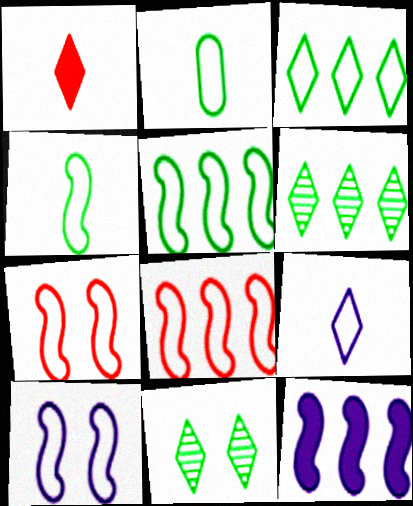[[4, 8, 10]]